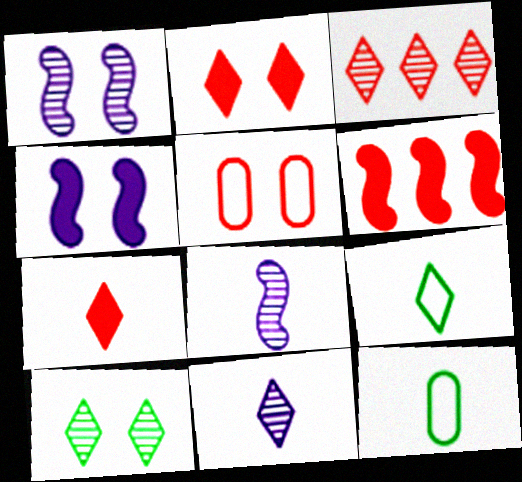[[3, 4, 12], 
[3, 10, 11], 
[4, 5, 10], 
[7, 8, 12], 
[7, 9, 11]]